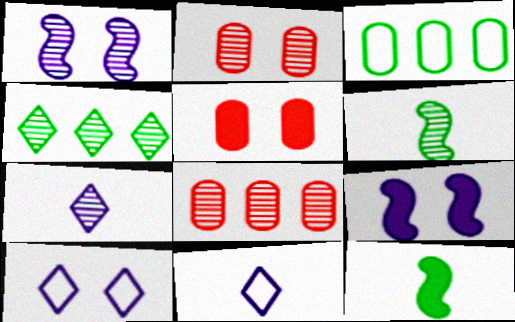[[8, 10, 12]]